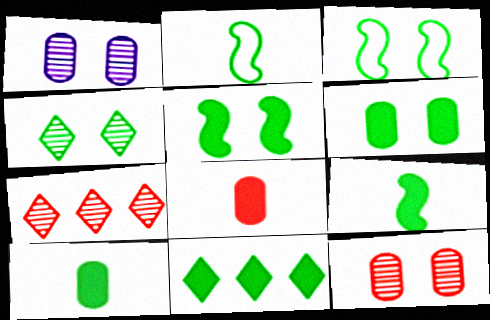[[3, 4, 6], 
[5, 10, 11], 
[6, 9, 11]]